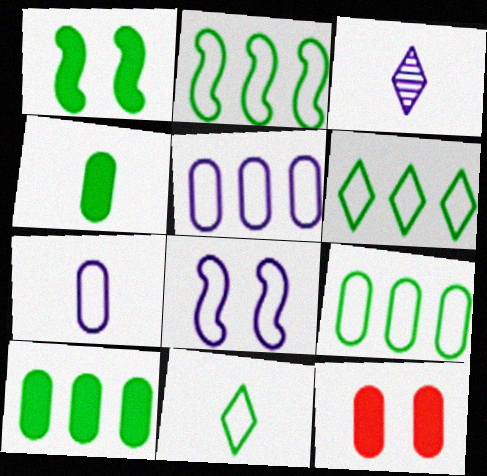[[2, 3, 12], 
[2, 6, 9]]